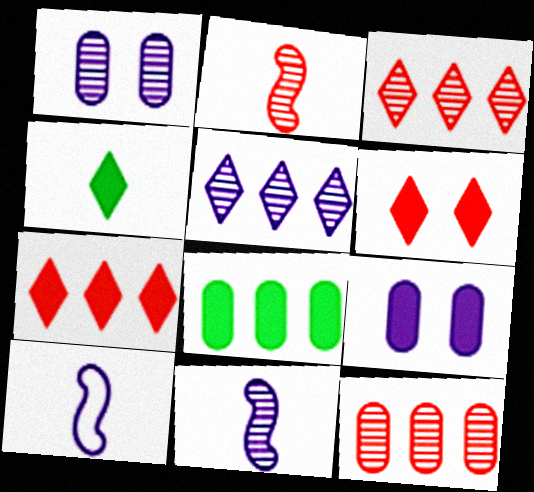[[1, 5, 11], 
[5, 9, 10]]